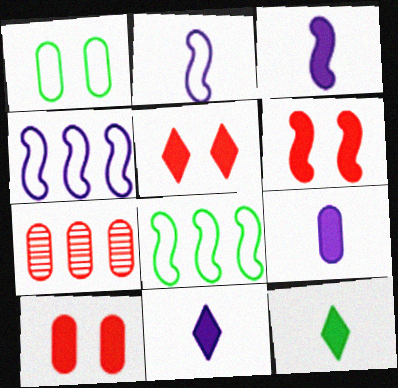[[1, 7, 9], 
[3, 9, 11], 
[5, 6, 10]]